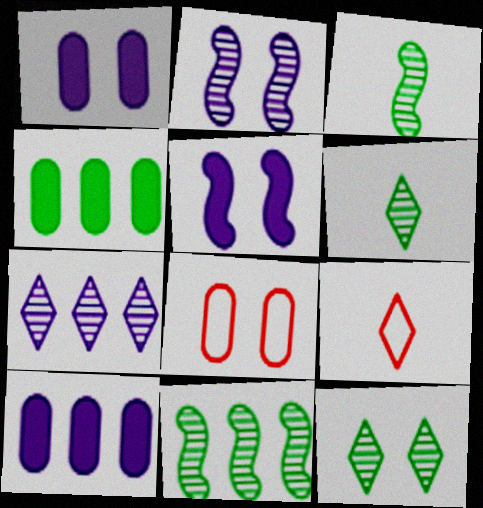[[1, 9, 11], 
[2, 4, 9], 
[5, 8, 12]]